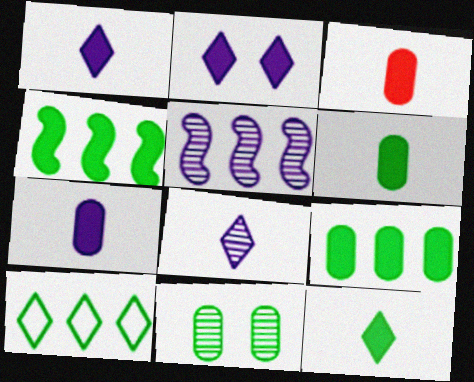[[2, 3, 4], 
[3, 6, 7]]